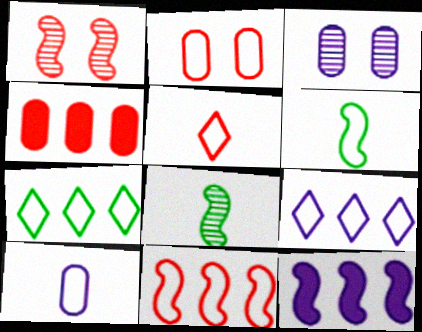[[1, 4, 5], 
[1, 6, 12], 
[2, 5, 11], 
[2, 6, 9], 
[5, 6, 10]]